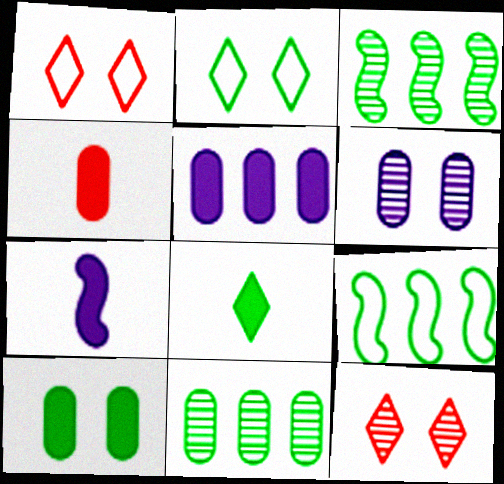[[1, 7, 11], 
[4, 5, 10], 
[4, 7, 8]]